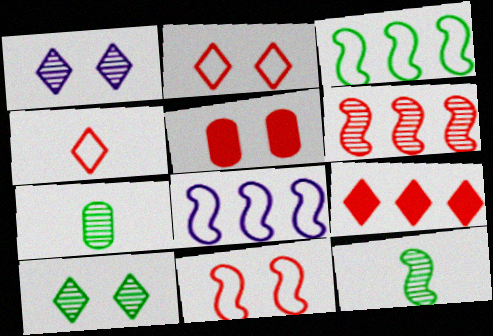[[1, 6, 7], 
[4, 5, 6]]